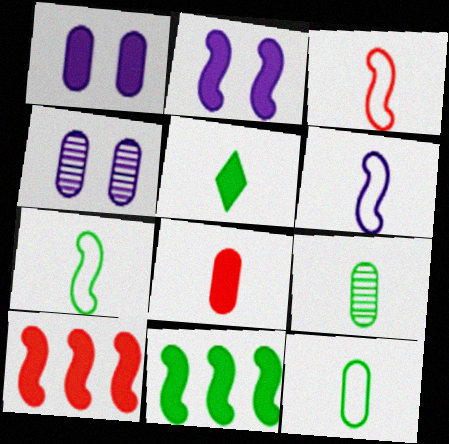[[1, 5, 10], 
[3, 6, 7], 
[5, 7, 9]]